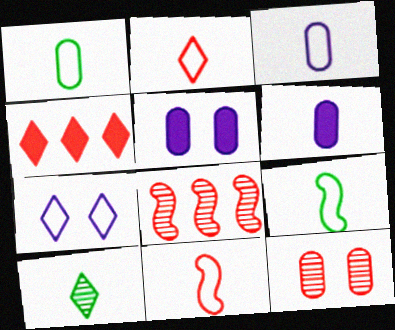[[2, 3, 9], 
[4, 7, 10], 
[4, 11, 12], 
[6, 10, 11]]